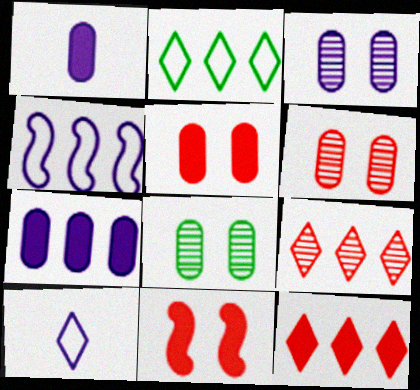[[3, 6, 8]]